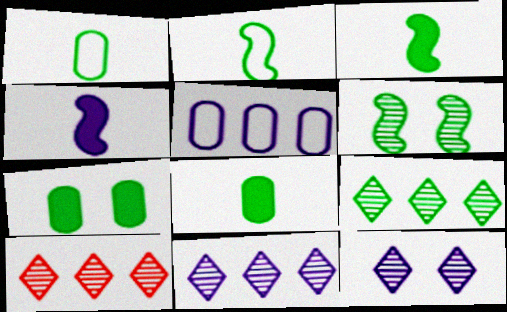[[2, 7, 9], 
[4, 5, 12], 
[9, 10, 11]]